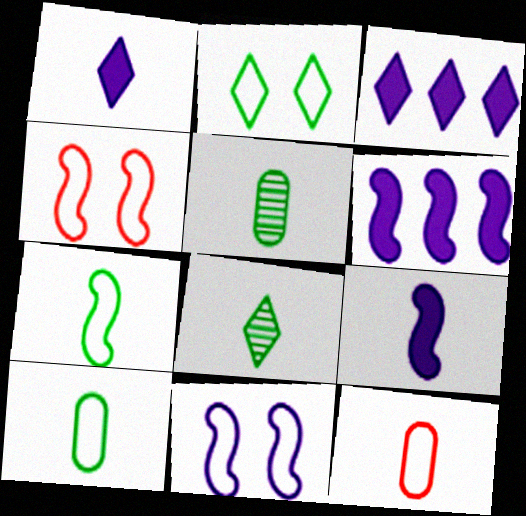[[3, 4, 5], 
[8, 9, 12]]